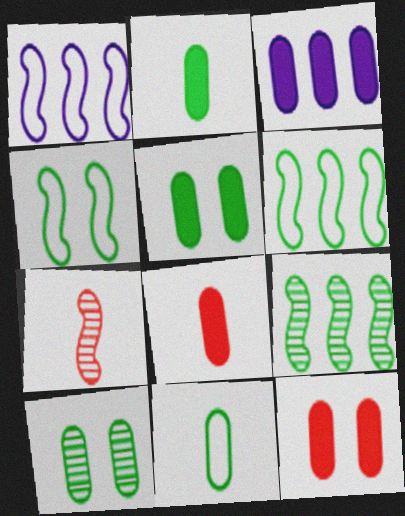[[2, 3, 12], 
[3, 5, 8]]